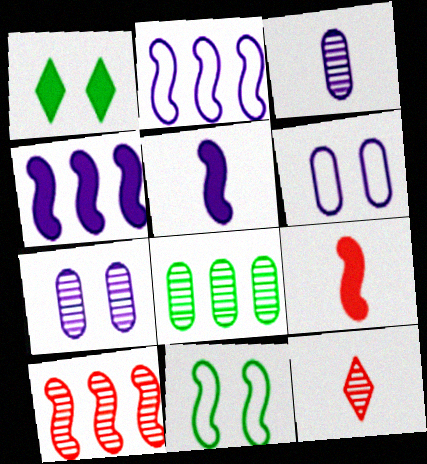[[5, 10, 11]]